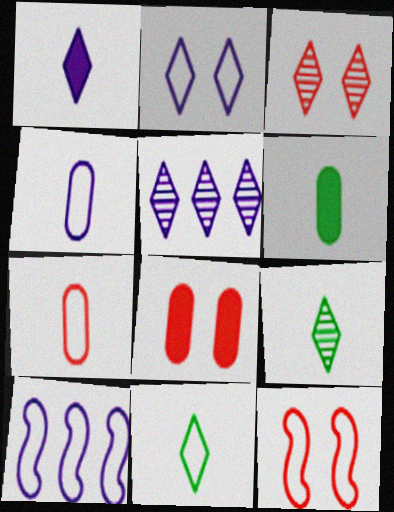[[1, 2, 5], 
[2, 4, 10], 
[3, 5, 9], 
[3, 6, 10], 
[3, 8, 12], 
[5, 6, 12], 
[8, 9, 10]]